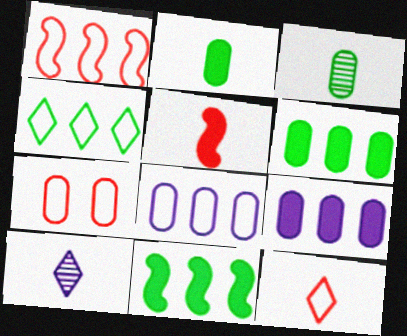[[1, 4, 8], 
[1, 7, 12], 
[3, 7, 9], 
[7, 10, 11]]